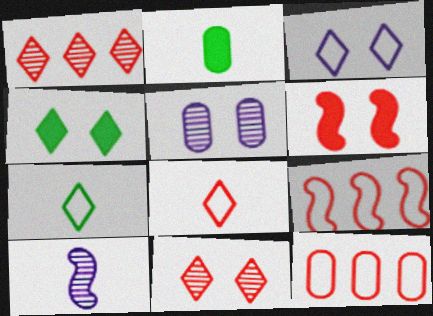[[2, 5, 12], 
[2, 8, 10], 
[3, 4, 11], 
[4, 10, 12]]